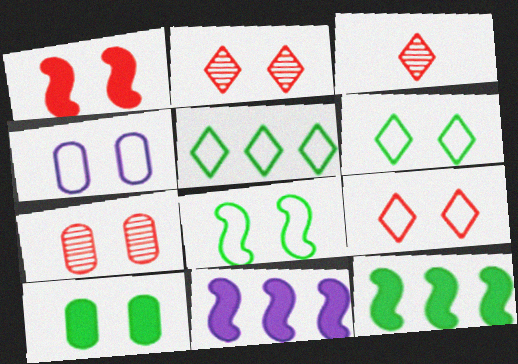[[1, 7, 9], 
[3, 4, 12], 
[4, 7, 10], 
[4, 8, 9]]